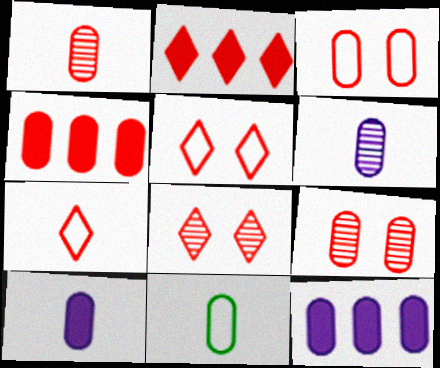[[1, 3, 4], 
[1, 10, 11], 
[2, 7, 8], 
[9, 11, 12]]